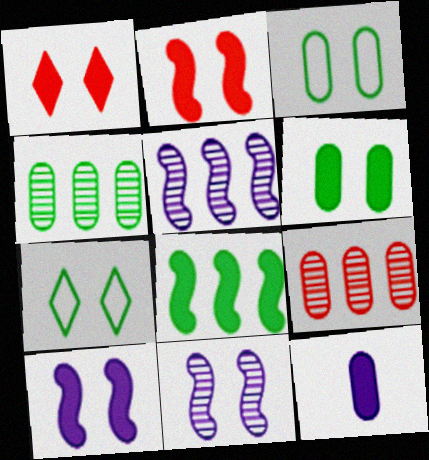[[1, 3, 11], 
[1, 6, 10], 
[1, 8, 12], 
[3, 9, 12]]